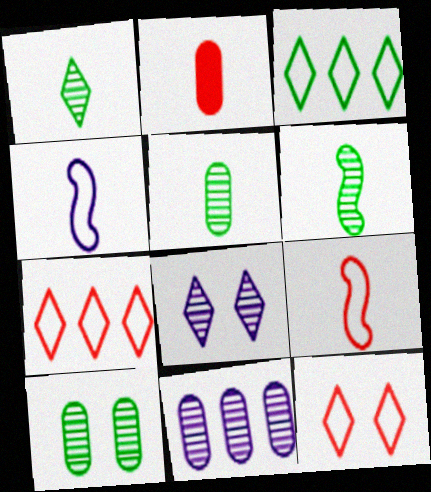[[1, 2, 4], 
[1, 5, 6]]